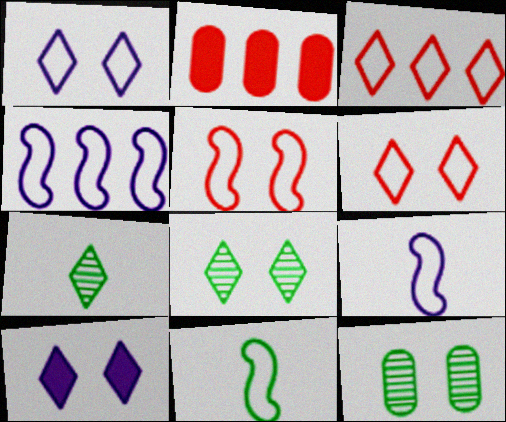[[2, 8, 9], 
[3, 7, 10], 
[4, 5, 11], 
[5, 10, 12], 
[6, 8, 10]]